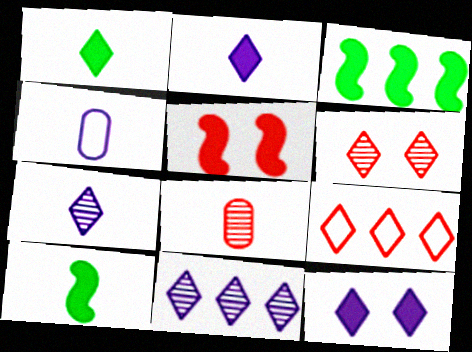[[3, 4, 6], 
[5, 8, 9]]